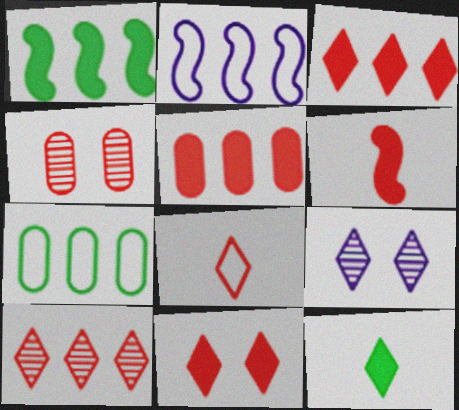[[2, 4, 12], 
[5, 6, 11], 
[6, 7, 9], 
[8, 10, 11]]